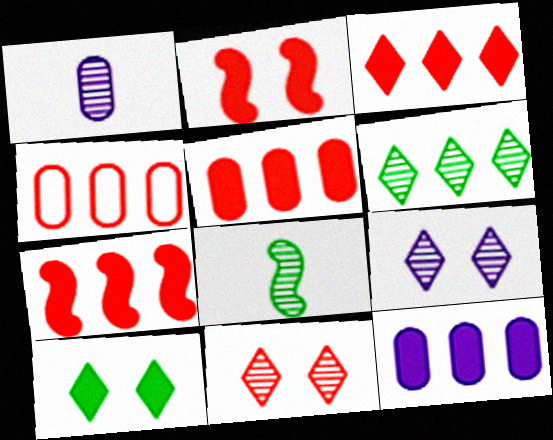[[3, 5, 7]]